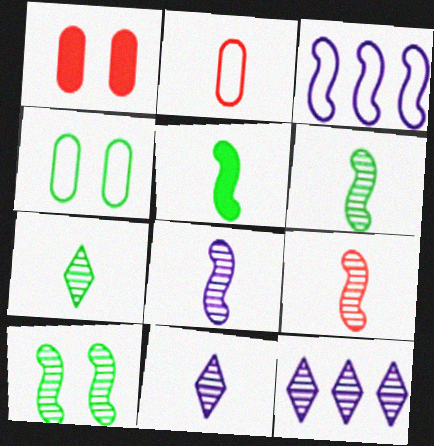[[1, 3, 7], 
[2, 5, 11], 
[6, 8, 9]]